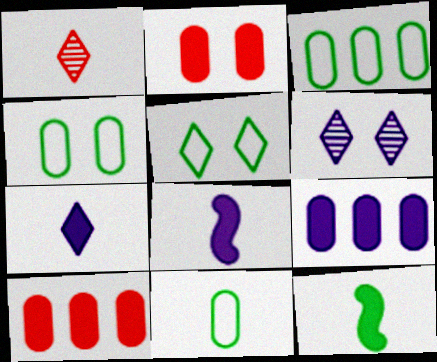[[1, 8, 11], 
[3, 4, 11]]